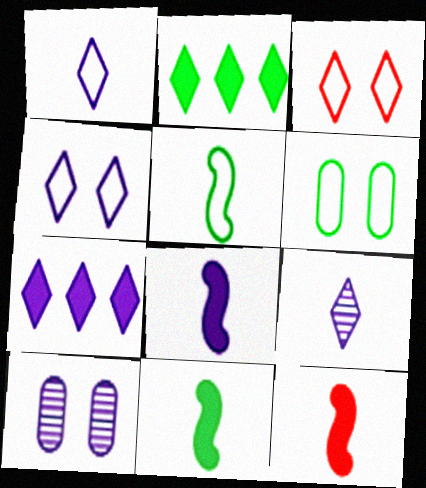[[2, 3, 9], 
[4, 7, 9], 
[8, 11, 12]]